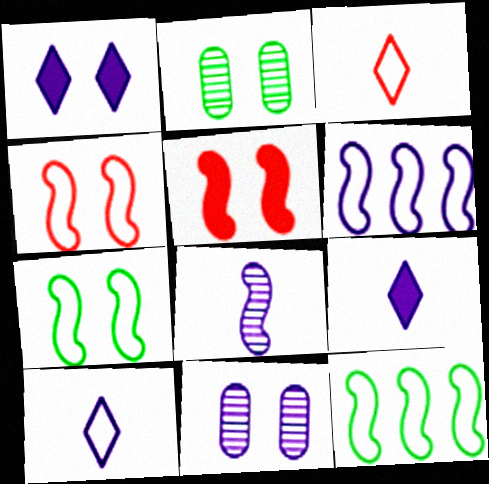[[1, 2, 4], 
[5, 8, 12], 
[6, 9, 11]]